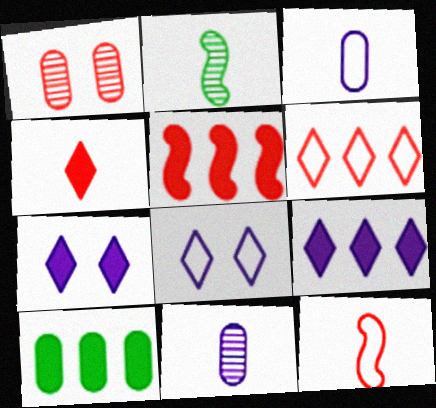[[1, 3, 10], 
[2, 3, 4], 
[5, 9, 10]]